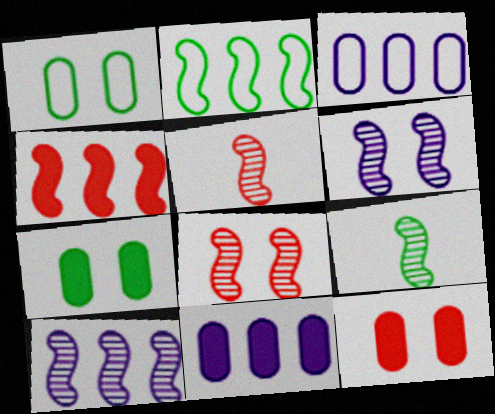[[2, 4, 10], 
[8, 9, 10]]